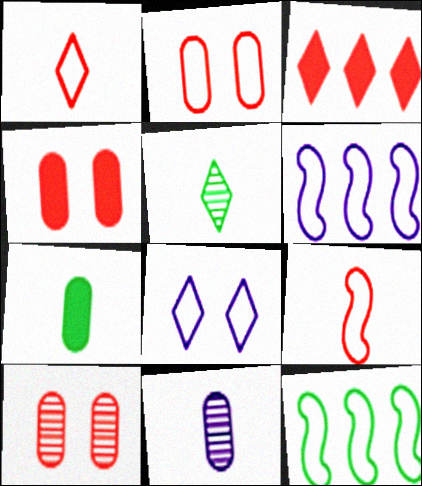[[2, 4, 10], 
[3, 5, 8], 
[3, 9, 10], 
[4, 5, 6]]